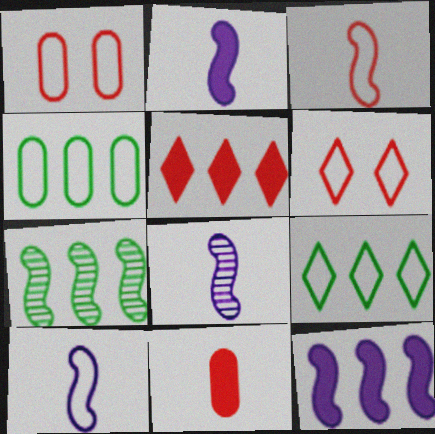[[1, 9, 10], 
[2, 8, 10], 
[4, 6, 10]]